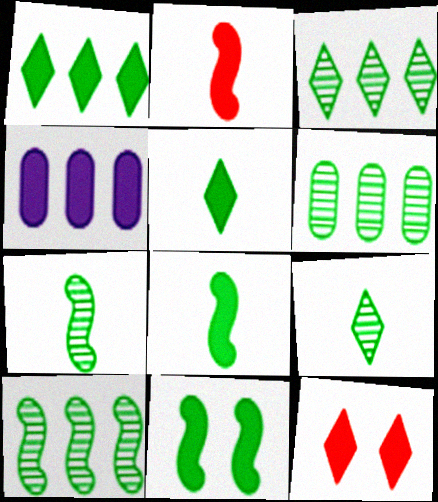[[3, 6, 10], 
[4, 8, 12]]